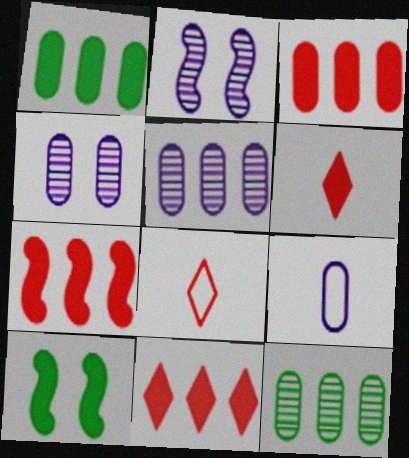[[1, 2, 8], 
[3, 7, 11], 
[5, 8, 10]]